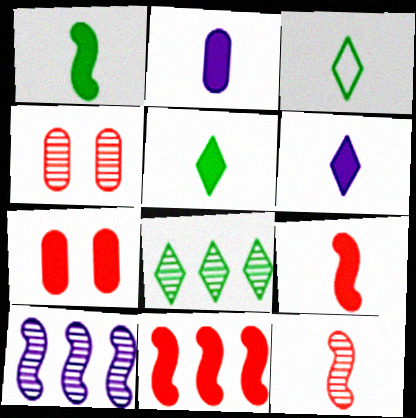[[2, 3, 12], 
[2, 5, 9], 
[3, 7, 10]]